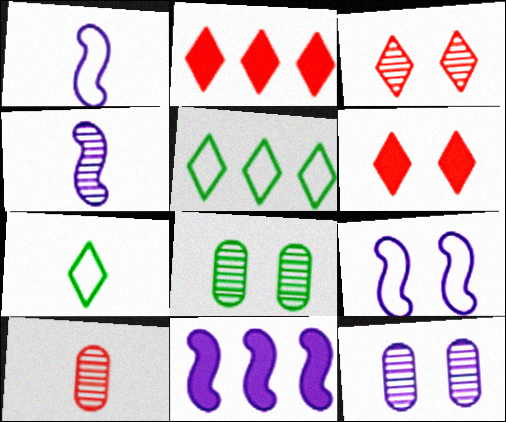[[1, 2, 8], 
[4, 9, 11], 
[6, 8, 9]]